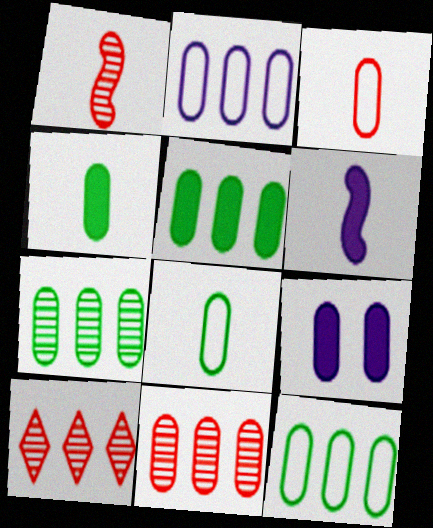[[2, 5, 11], 
[3, 7, 9], 
[5, 7, 12], 
[8, 9, 11]]